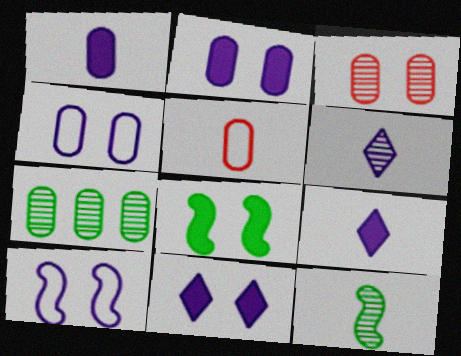[[2, 5, 7], 
[5, 9, 12]]